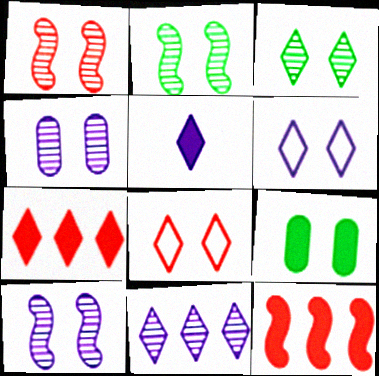[[1, 2, 10], 
[1, 3, 4], 
[1, 6, 9], 
[5, 6, 11], 
[5, 9, 12], 
[8, 9, 10]]